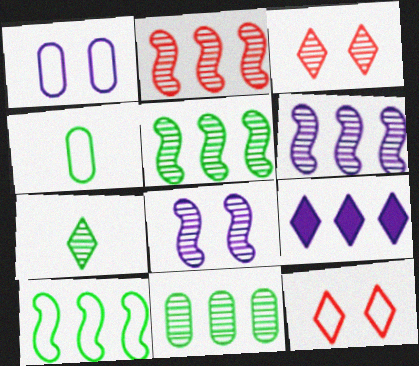[[2, 5, 6], 
[7, 9, 12]]